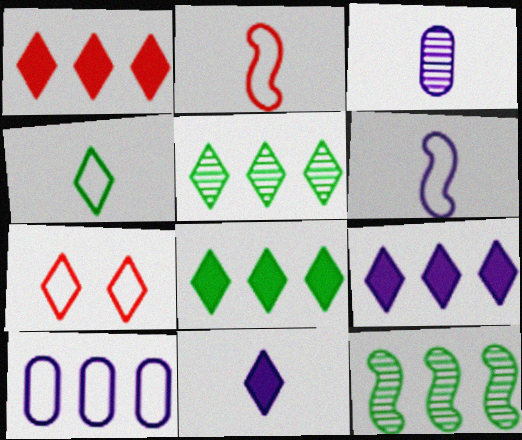[[1, 8, 9], 
[1, 10, 12], 
[3, 6, 11], 
[5, 7, 11]]